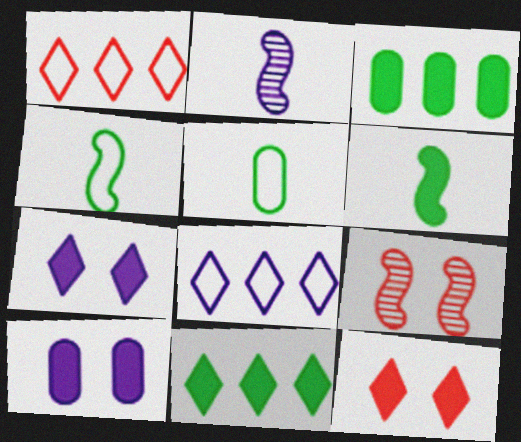[[2, 8, 10]]